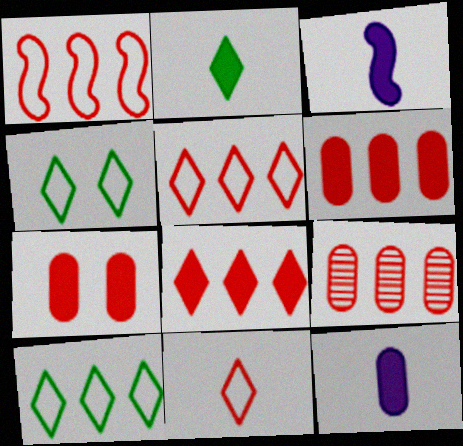[[1, 8, 9], 
[3, 4, 9]]